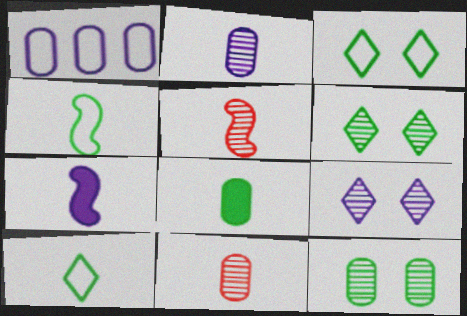[[1, 7, 9], 
[4, 5, 7], 
[7, 10, 11]]